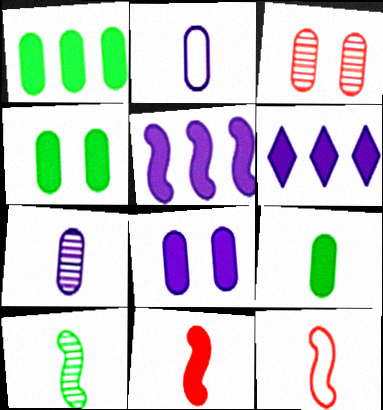[[1, 2, 3], 
[1, 4, 9], 
[4, 6, 11]]